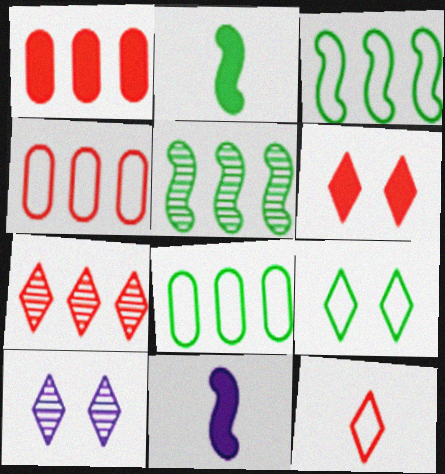[[2, 4, 10], 
[6, 7, 12], 
[6, 9, 10]]